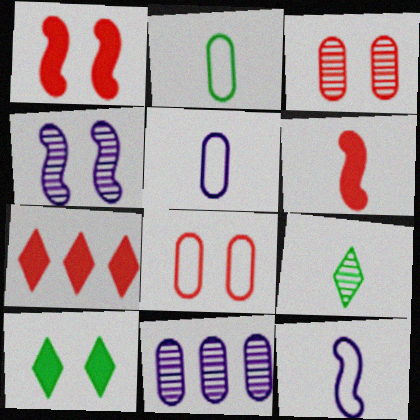[[2, 4, 7], 
[4, 8, 10], 
[5, 6, 9]]